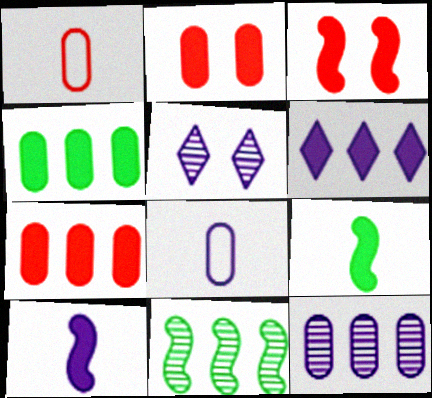[[2, 6, 9]]